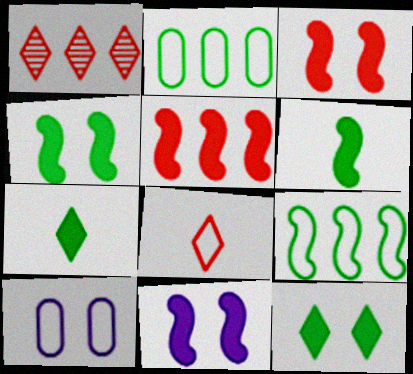[[1, 6, 10], 
[3, 4, 11], 
[5, 6, 11], 
[8, 9, 10]]